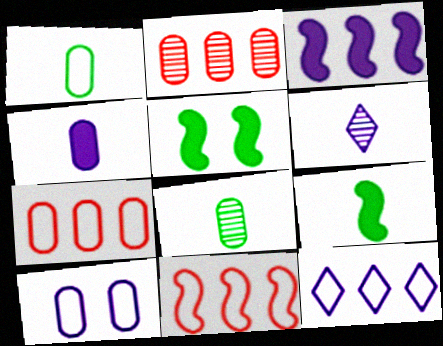[[1, 7, 10], 
[3, 6, 10], 
[5, 6, 7]]